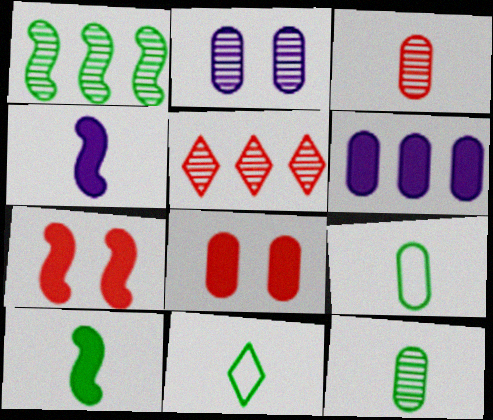[[3, 4, 11], 
[10, 11, 12]]